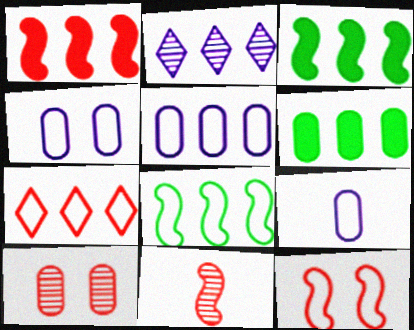[[1, 11, 12], 
[4, 5, 9], 
[5, 7, 8], 
[6, 9, 10]]